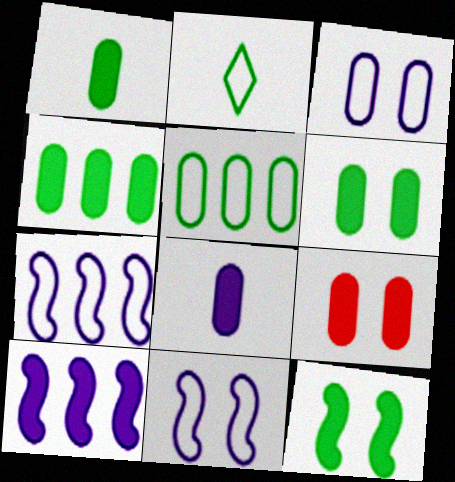[[1, 4, 6], 
[4, 8, 9]]